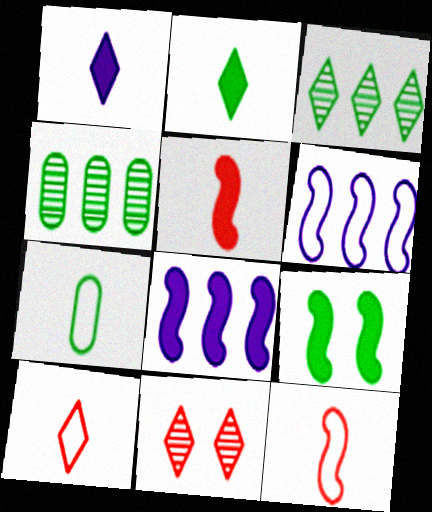[[3, 7, 9], 
[5, 8, 9], 
[7, 8, 11]]